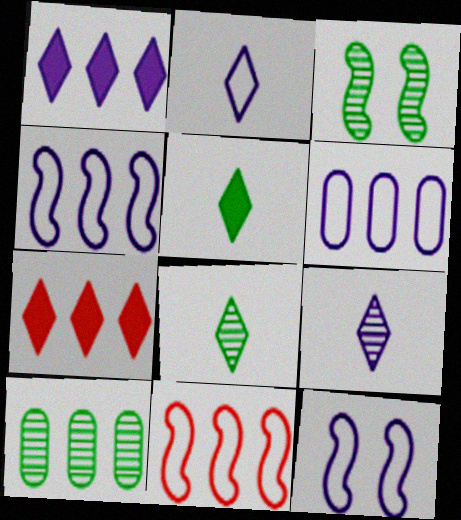[[1, 10, 11], 
[2, 6, 12], 
[3, 8, 10], 
[4, 7, 10]]